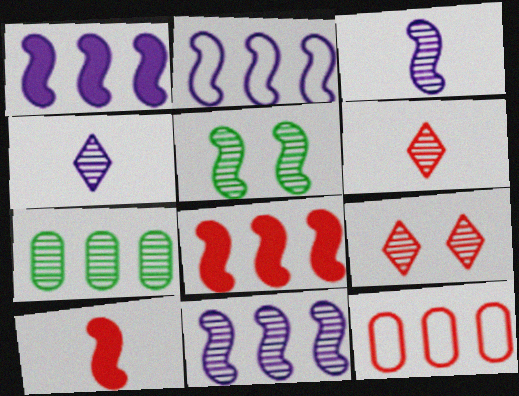[[1, 2, 11], 
[2, 5, 10], 
[3, 7, 9], 
[9, 10, 12]]